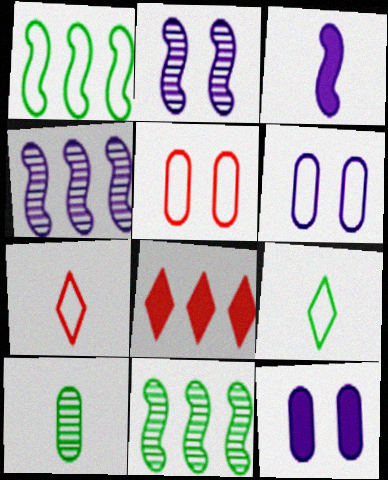[[1, 6, 7], 
[3, 7, 10], 
[7, 11, 12]]